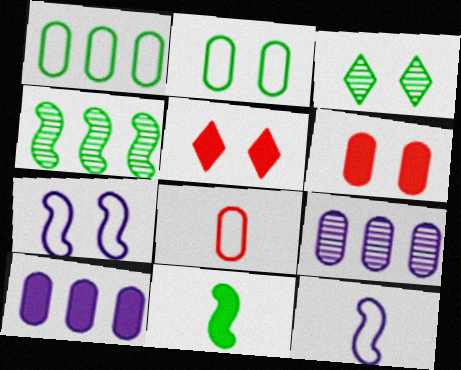[[1, 3, 11], 
[3, 6, 7], 
[5, 10, 11]]